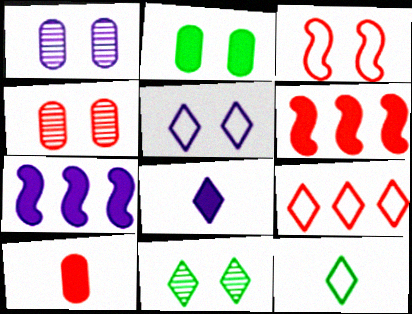[[1, 6, 12], 
[2, 6, 8], 
[4, 7, 12], 
[5, 9, 12], 
[8, 9, 11]]